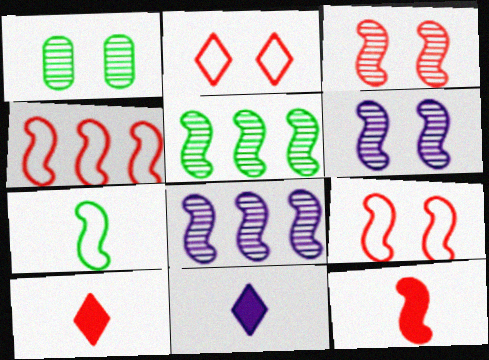[[1, 4, 11], 
[3, 4, 12]]